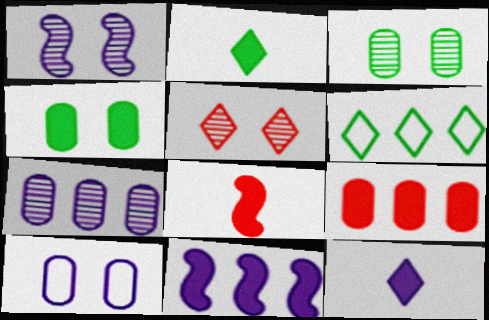[[1, 3, 5], 
[5, 6, 12]]